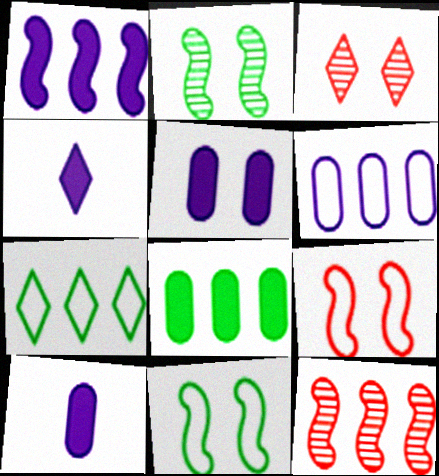[[1, 4, 5], 
[3, 4, 7], 
[3, 5, 11]]